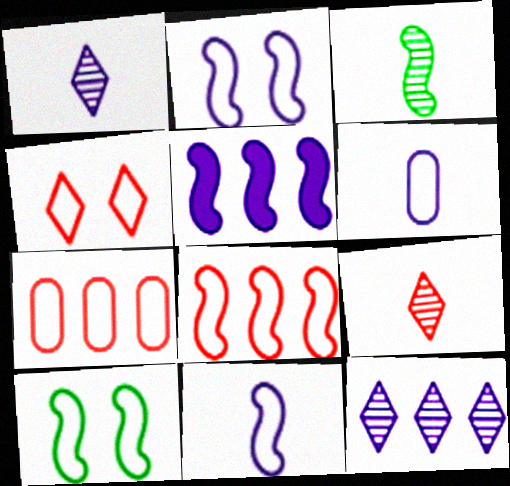[[8, 10, 11]]